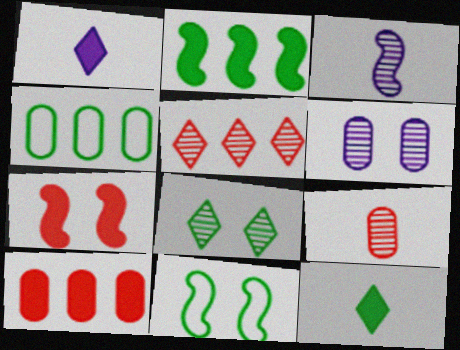[]